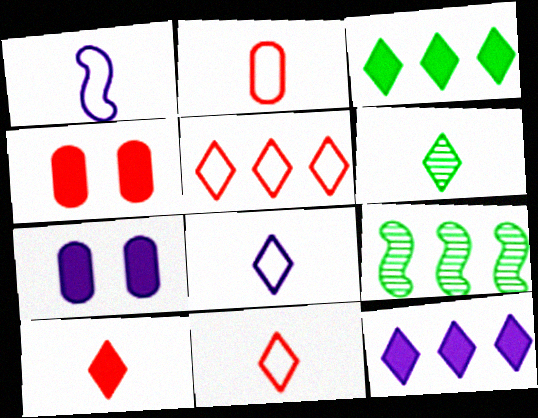[[4, 8, 9], 
[6, 8, 10], 
[7, 9, 11]]